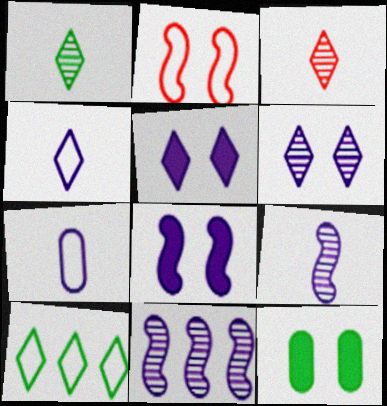[[2, 6, 12], 
[2, 7, 10], 
[3, 5, 10], 
[5, 7, 11]]